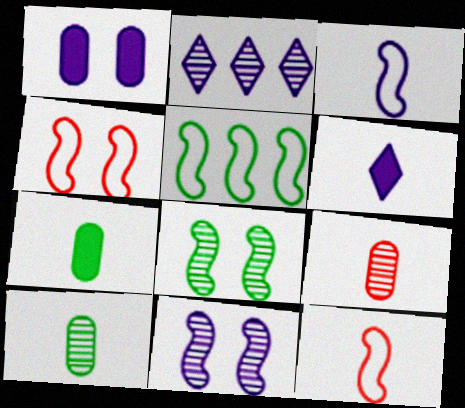[[1, 2, 3], 
[2, 4, 7], 
[2, 8, 9], 
[3, 4, 5], 
[6, 10, 12]]